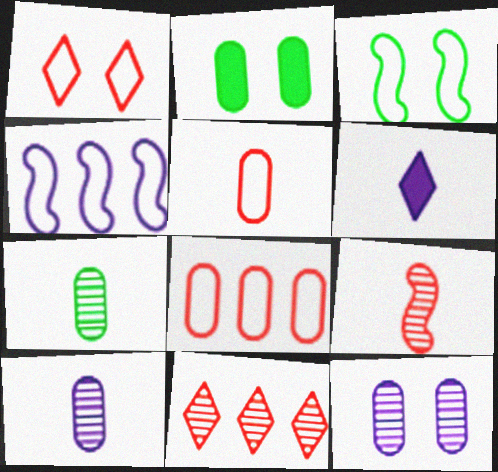[[2, 8, 10], 
[4, 6, 12]]